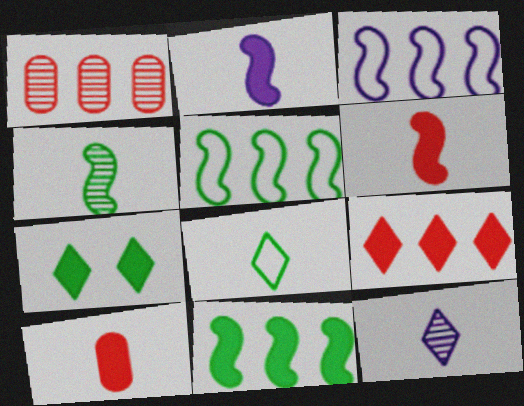[]